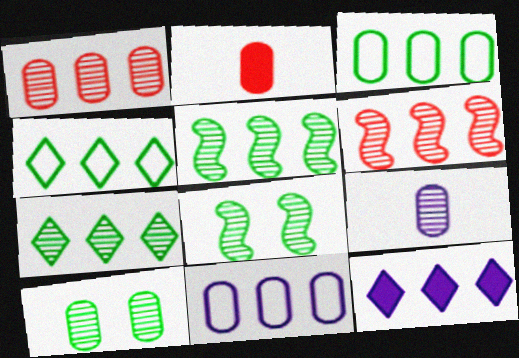[[1, 9, 10], 
[2, 10, 11], 
[3, 6, 12]]